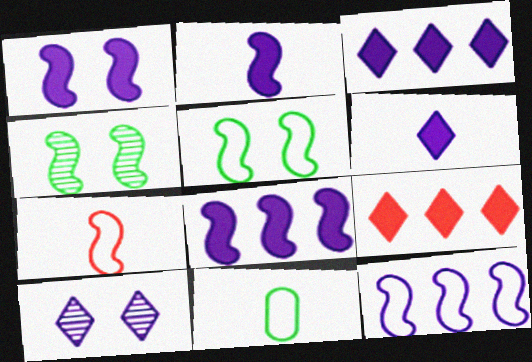[[1, 2, 8], 
[4, 7, 8], 
[5, 7, 12]]